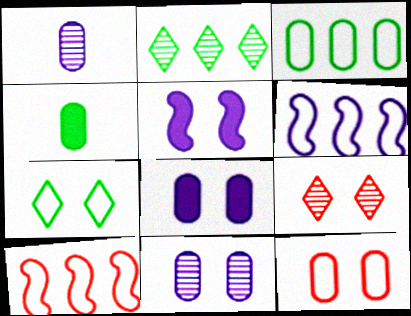[[4, 6, 9]]